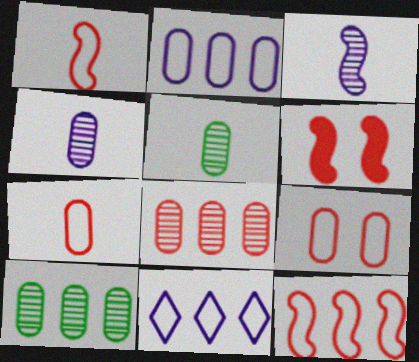[[5, 6, 11]]